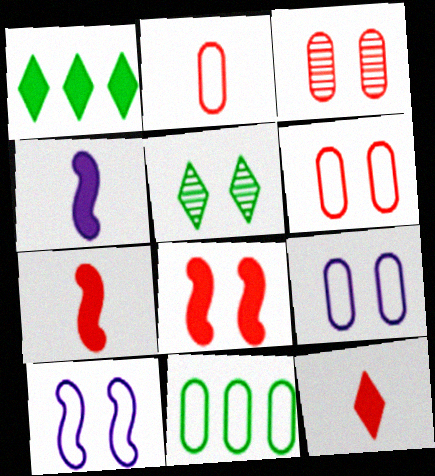[[2, 9, 11], 
[5, 8, 9]]